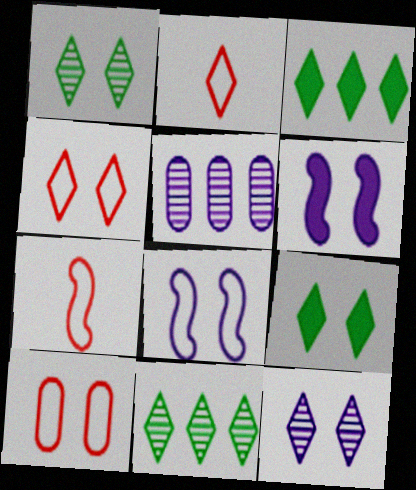[[1, 6, 10], 
[2, 3, 12], 
[4, 9, 12], 
[5, 7, 9]]